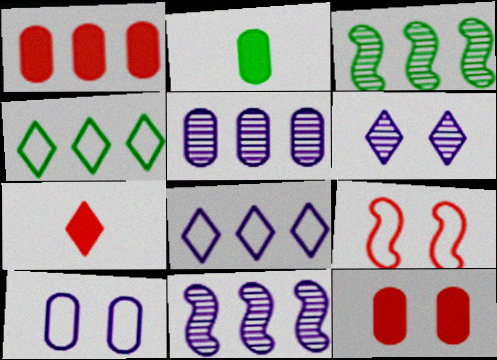[[1, 3, 8], 
[1, 4, 11], 
[3, 7, 10], 
[4, 6, 7]]